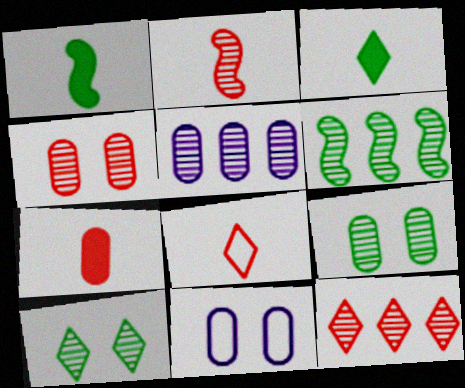[[1, 11, 12], 
[2, 4, 12], 
[2, 5, 10], 
[2, 7, 8], 
[5, 6, 12]]